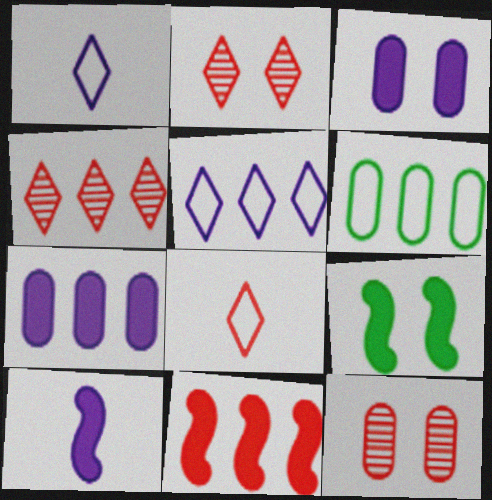[[2, 6, 10], 
[8, 11, 12], 
[9, 10, 11]]